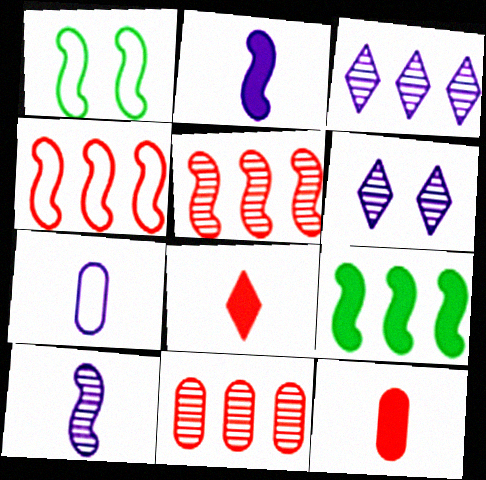[[1, 2, 5], 
[1, 3, 12]]